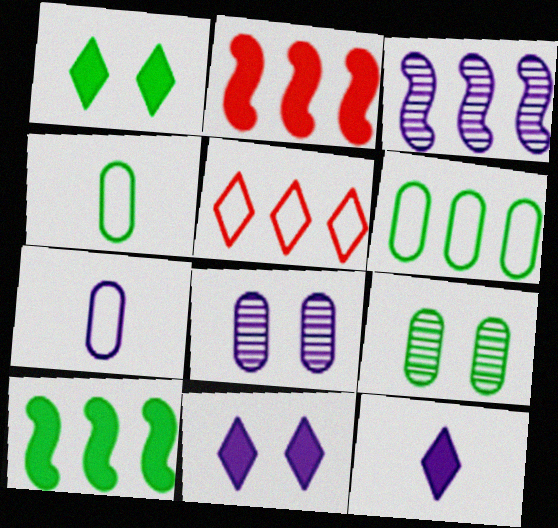[[3, 7, 11]]